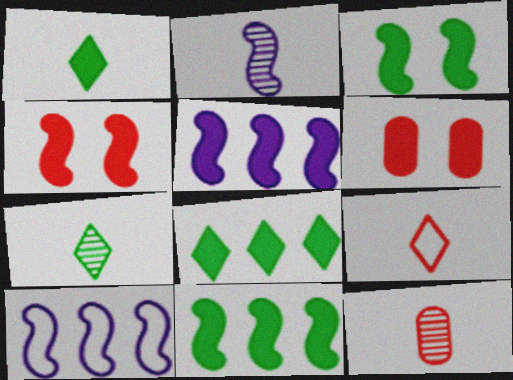[[1, 5, 6], 
[2, 7, 12], 
[6, 7, 10]]